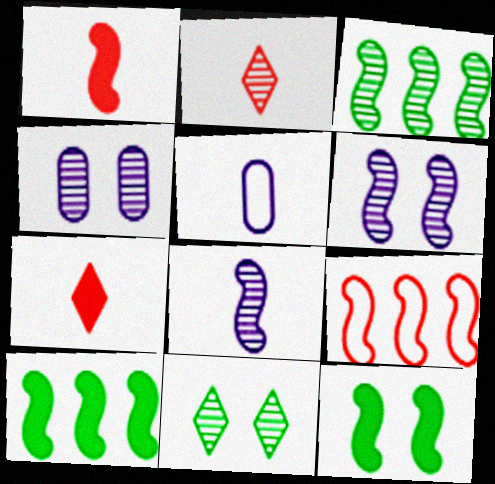[[2, 3, 4], 
[8, 9, 12]]